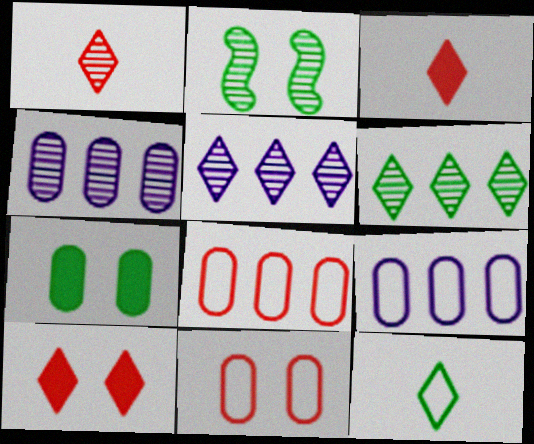[[1, 2, 4], 
[2, 3, 9], 
[5, 10, 12]]